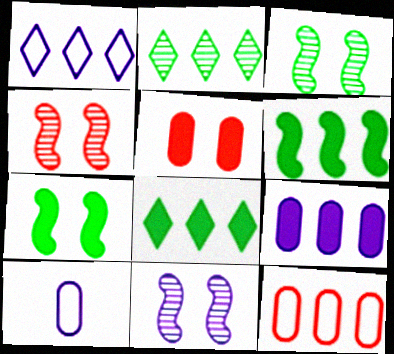[[3, 4, 11], 
[4, 8, 10]]